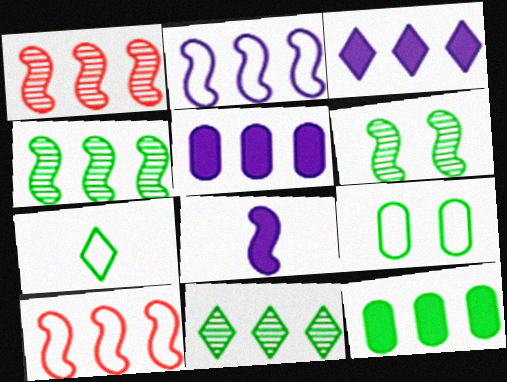[[5, 10, 11], 
[6, 7, 12], 
[6, 8, 10]]